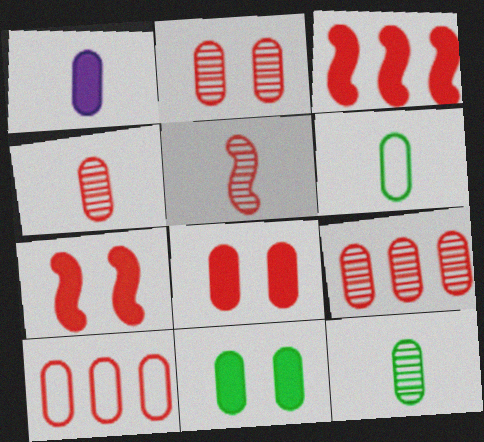[[1, 4, 6], 
[2, 4, 9], 
[4, 8, 10]]